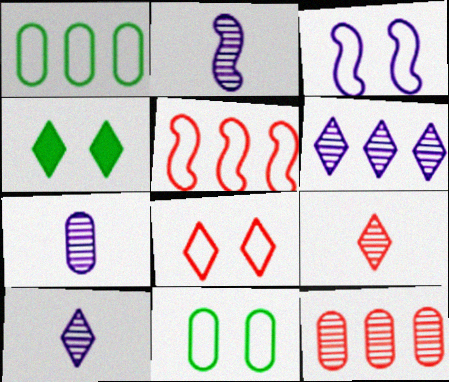[[2, 7, 10], 
[3, 8, 11], 
[4, 5, 7]]